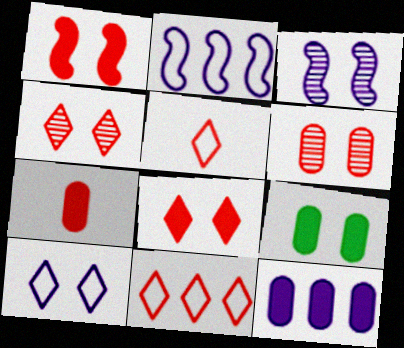[[7, 9, 12]]